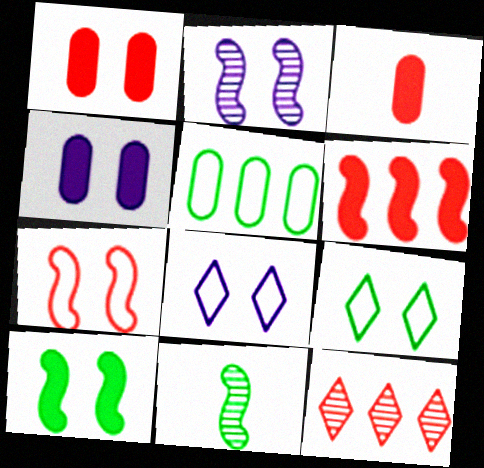[[1, 2, 9], 
[2, 4, 8], 
[2, 7, 10], 
[3, 7, 12]]